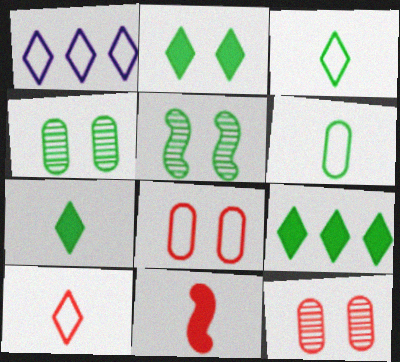[[1, 4, 11], 
[2, 7, 9], 
[5, 6, 9]]